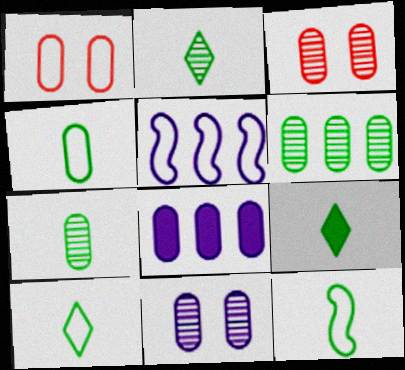[[1, 5, 10], 
[1, 7, 8], 
[2, 9, 10], 
[3, 4, 8], 
[3, 5, 9], 
[4, 10, 12], 
[7, 9, 12]]